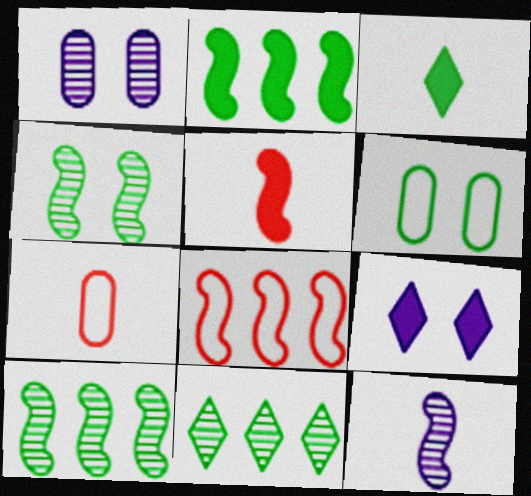[[1, 3, 8], 
[3, 6, 10], 
[3, 7, 12], 
[7, 9, 10]]